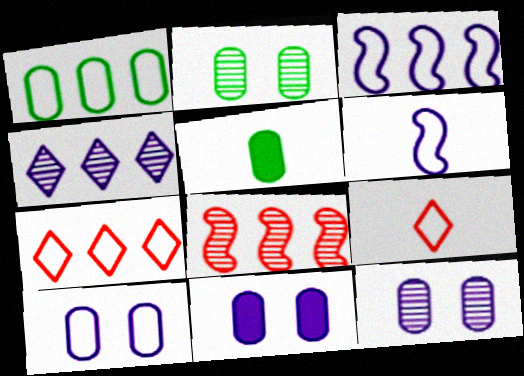[[1, 2, 5], 
[1, 3, 7], 
[4, 6, 11], 
[10, 11, 12]]